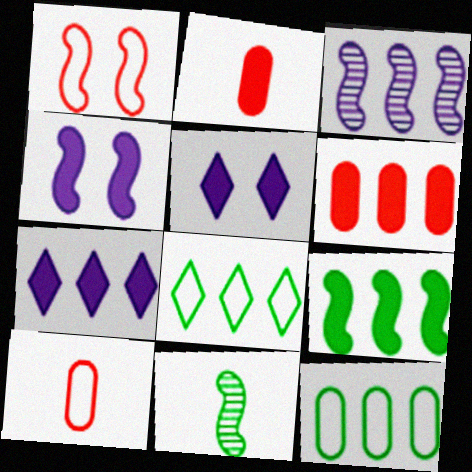[[2, 5, 9], 
[3, 6, 8], 
[6, 7, 9]]